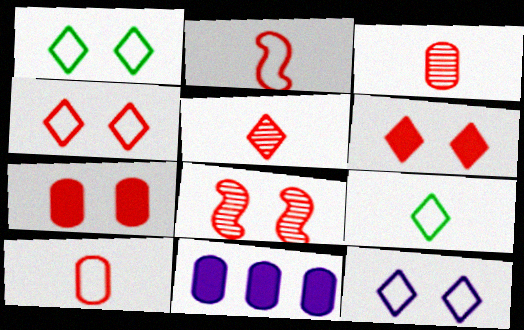[[1, 4, 12], 
[4, 7, 8], 
[8, 9, 11]]